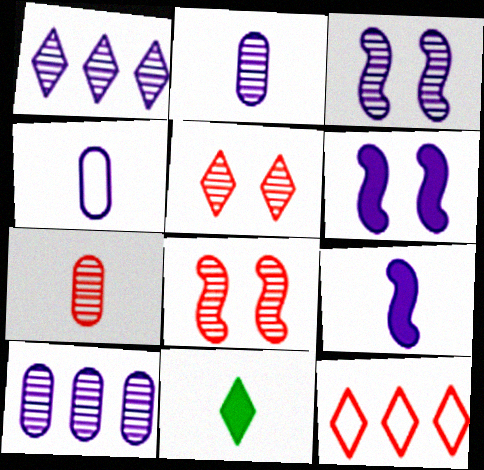[[1, 2, 3], 
[1, 4, 6]]